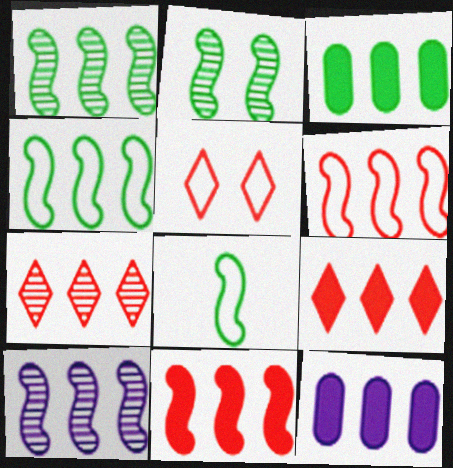[[4, 7, 12], 
[4, 10, 11]]